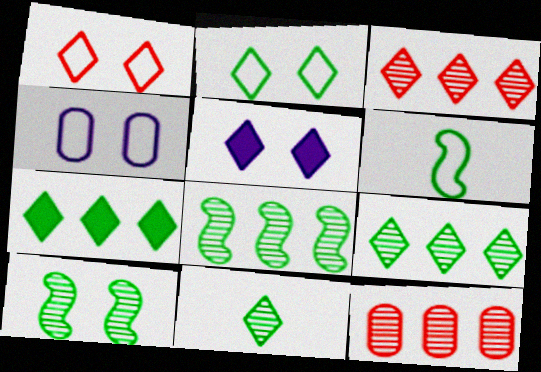[[2, 7, 11], 
[5, 6, 12]]